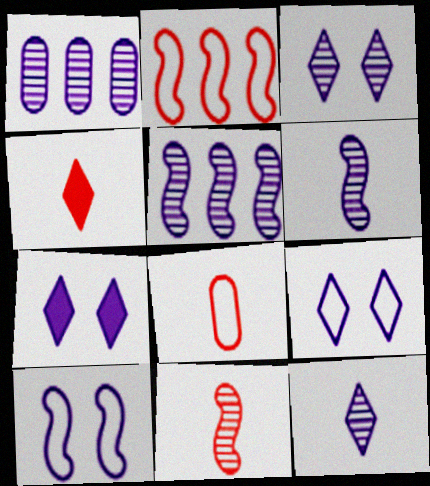[[1, 3, 6], 
[3, 7, 9], 
[4, 8, 11]]